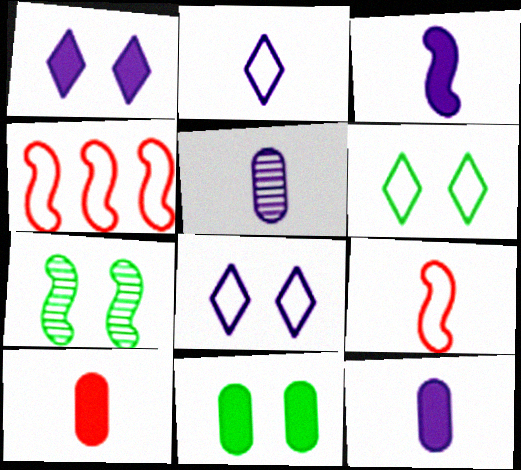[[2, 3, 5], 
[3, 4, 7], 
[6, 7, 11]]